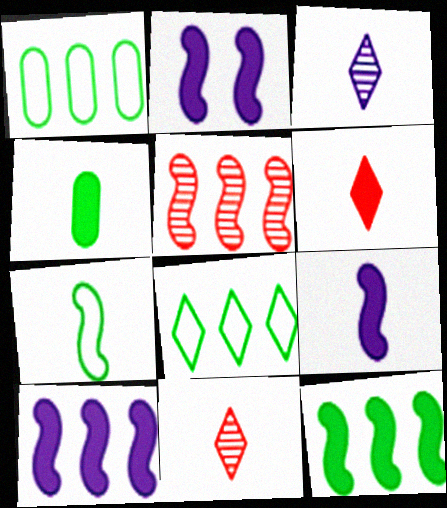[[1, 2, 11], 
[2, 5, 7], 
[2, 9, 10], 
[4, 6, 9]]